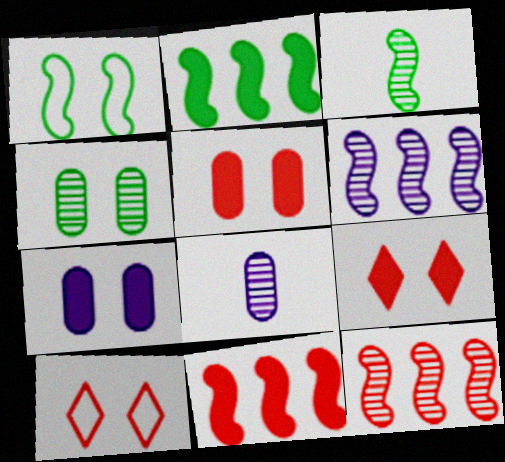[[1, 2, 3], 
[2, 8, 10]]